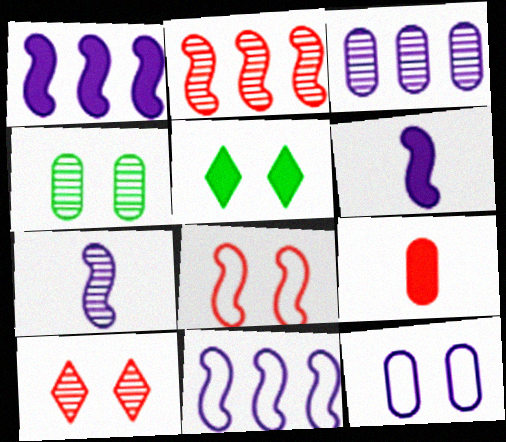[[1, 5, 9]]